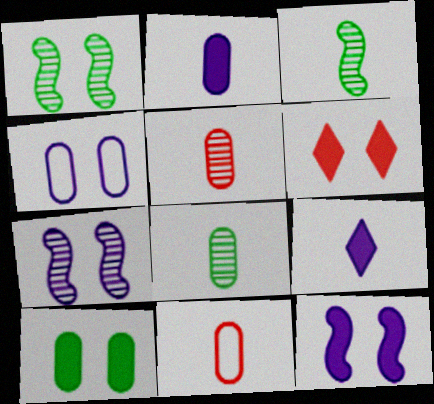[[1, 4, 6], 
[2, 8, 11], 
[3, 9, 11], 
[6, 10, 12]]